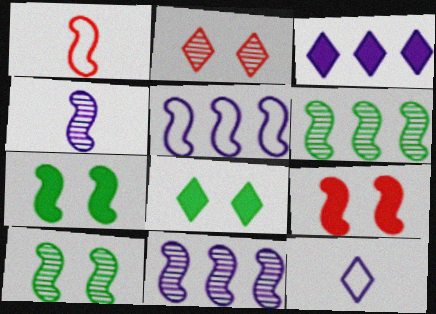[[1, 7, 11]]